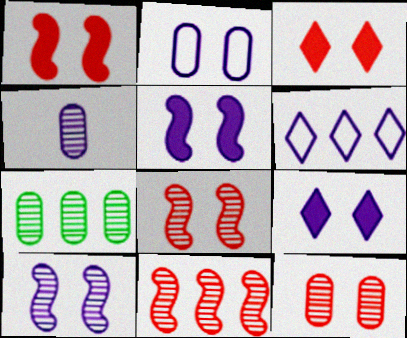[[2, 9, 10], 
[4, 5, 6], 
[4, 7, 12]]